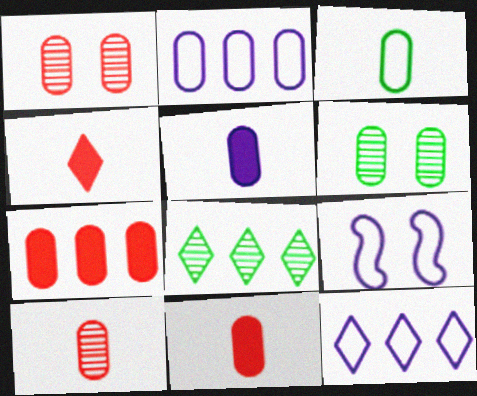[[2, 6, 11], 
[3, 5, 10], 
[8, 9, 11]]